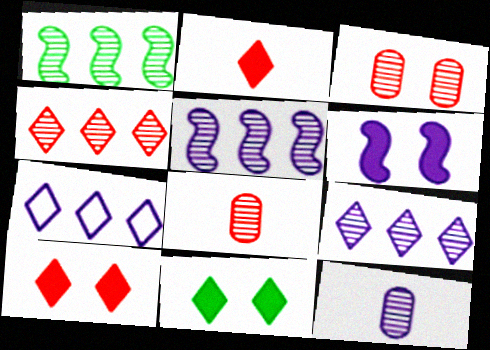[[6, 7, 12]]